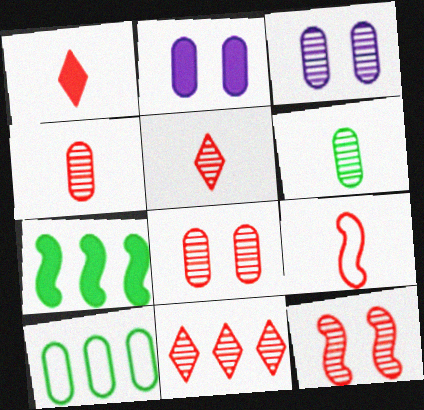[[1, 2, 7], 
[1, 4, 9], 
[2, 4, 10], 
[4, 11, 12]]